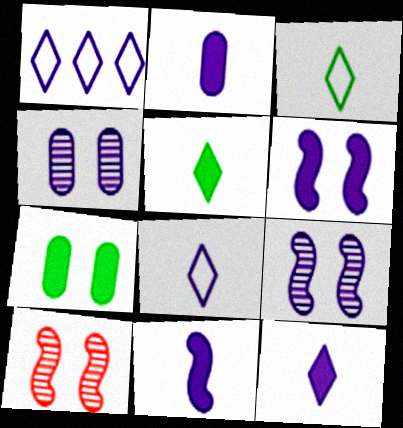[[1, 2, 9], 
[1, 4, 11], 
[2, 11, 12]]